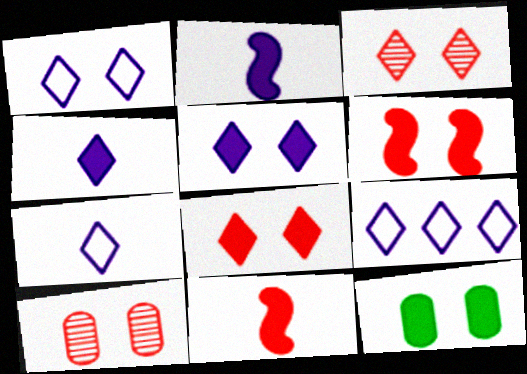[[1, 7, 9], 
[5, 6, 12]]